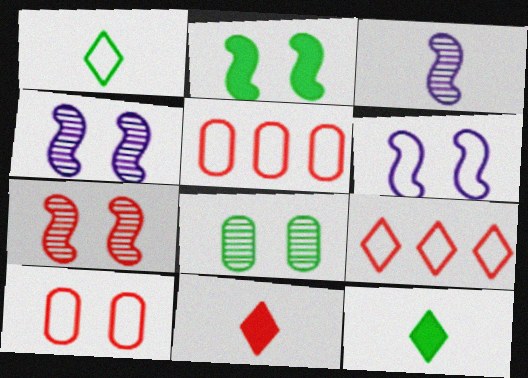[[1, 5, 6], 
[2, 6, 7], 
[4, 5, 12], 
[5, 7, 11]]